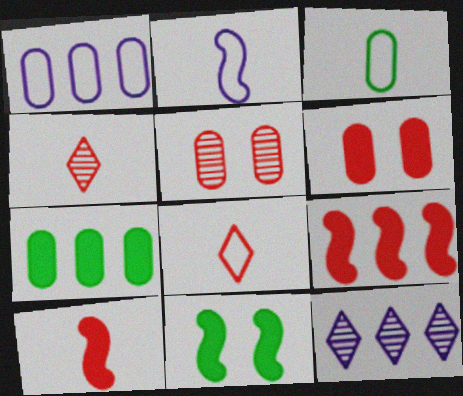[[1, 4, 11], 
[2, 3, 8], 
[5, 8, 9]]